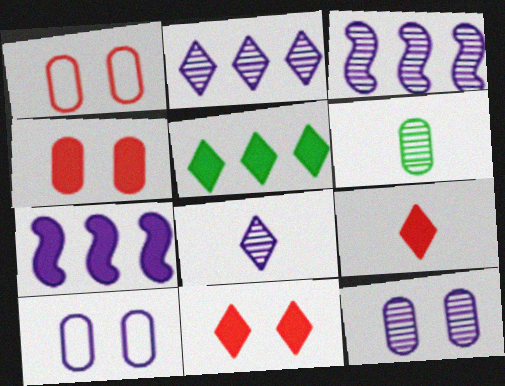[[3, 8, 12], 
[7, 8, 10]]